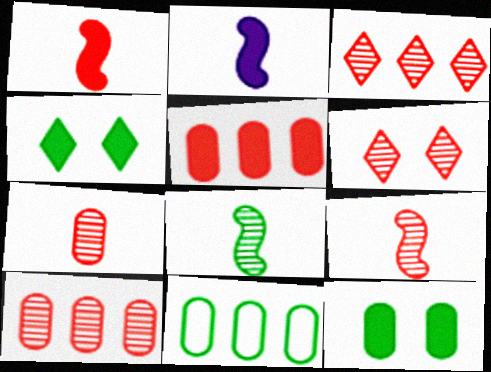[[2, 4, 5], 
[2, 6, 11], 
[4, 8, 11], 
[6, 9, 10]]